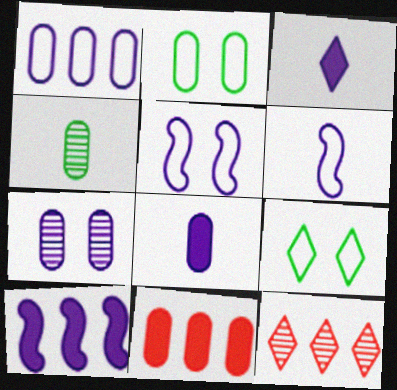[[1, 7, 8], 
[3, 9, 12]]